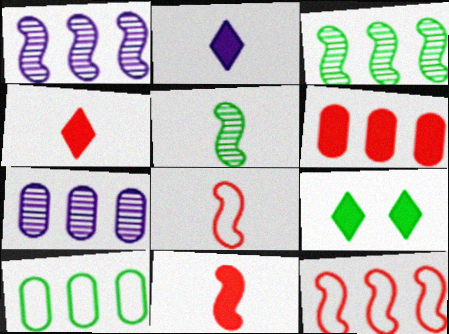[[5, 9, 10], 
[6, 7, 10], 
[7, 8, 9]]